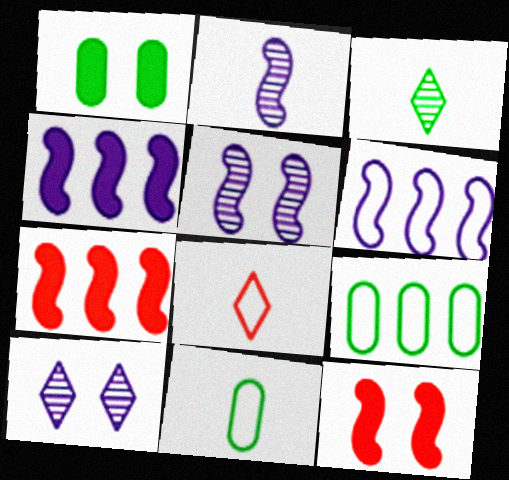[[7, 10, 11]]